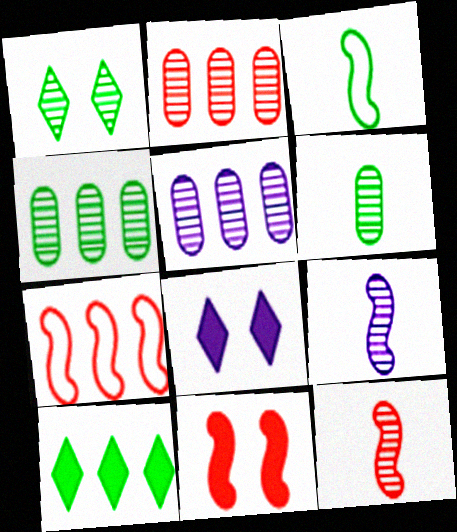[[1, 2, 9], 
[1, 5, 12], 
[2, 3, 8], 
[2, 4, 5], 
[5, 7, 10], 
[6, 7, 8], 
[7, 11, 12]]